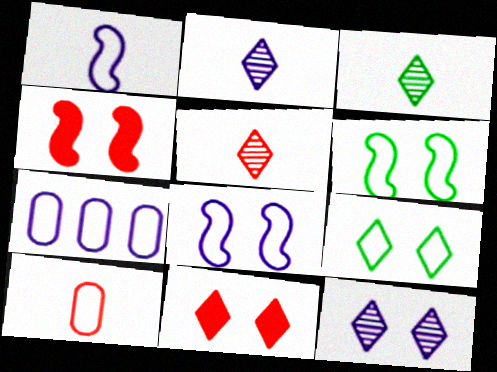[[2, 3, 5], 
[3, 4, 7], 
[9, 11, 12]]